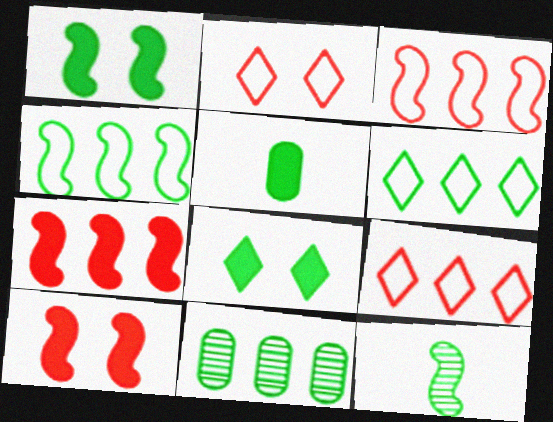[[1, 4, 12]]